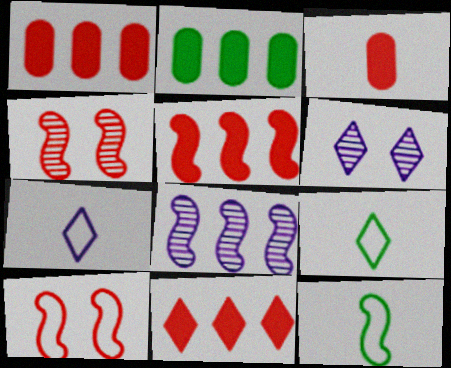[[1, 5, 11], 
[1, 6, 12], 
[2, 4, 7], 
[6, 9, 11]]